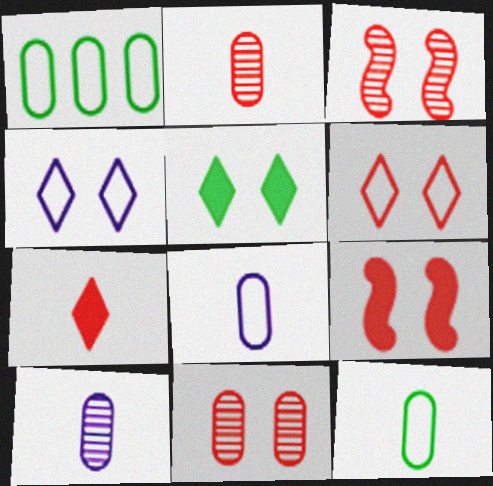[[6, 9, 11]]